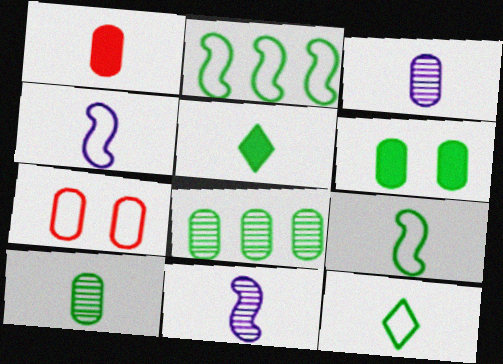[[1, 11, 12], 
[5, 9, 10]]